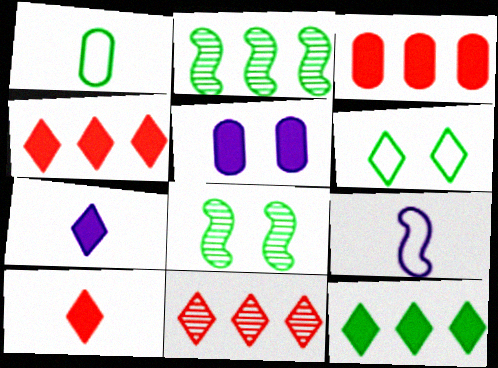[[1, 8, 12], 
[6, 7, 11]]